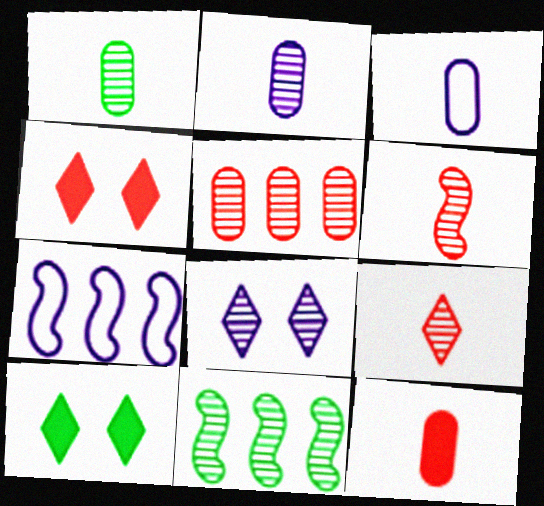[[1, 3, 12], 
[1, 4, 7], 
[3, 4, 11]]